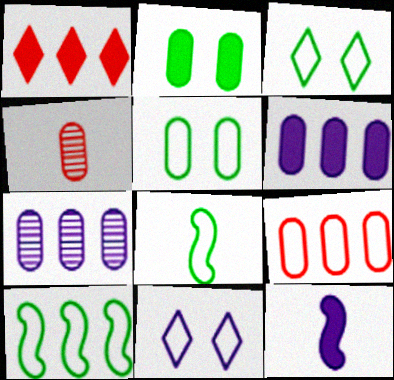[[1, 2, 12], 
[1, 7, 10], 
[4, 5, 6], 
[7, 11, 12], 
[8, 9, 11]]